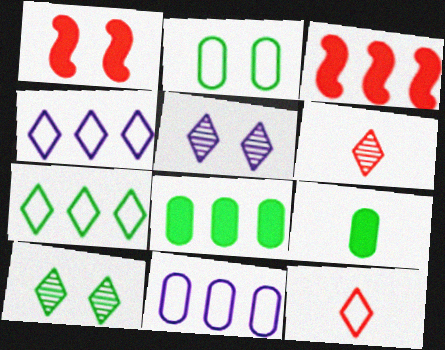[[1, 2, 5]]